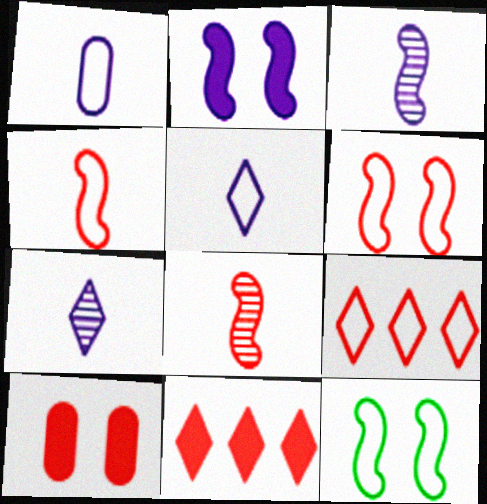[[1, 9, 12], 
[8, 9, 10]]